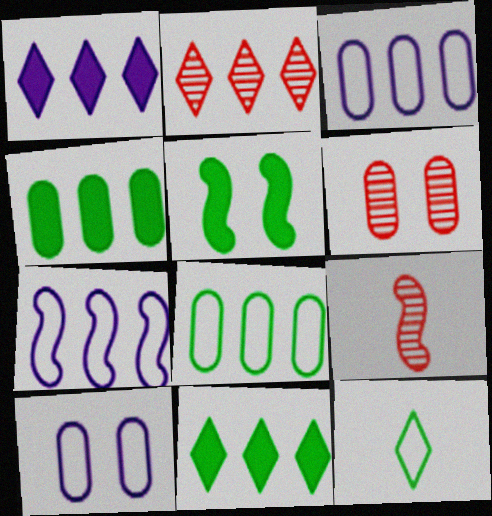[[2, 4, 7], 
[2, 6, 9], 
[5, 7, 9], 
[9, 10, 11]]